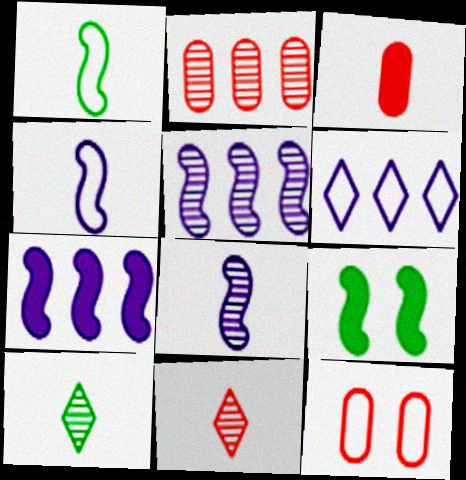[[1, 6, 12], 
[2, 3, 12], 
[3, 4, 10], 
[7, 10, 12]]